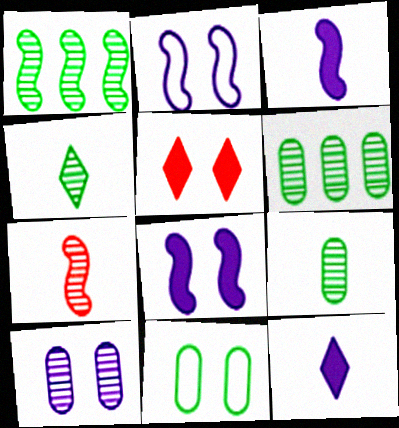[]